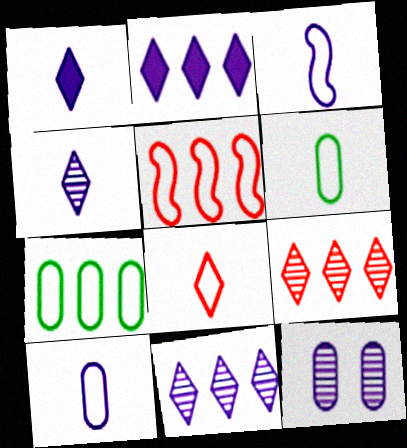[[2, 3, 12], 
[3, 6, 8]]